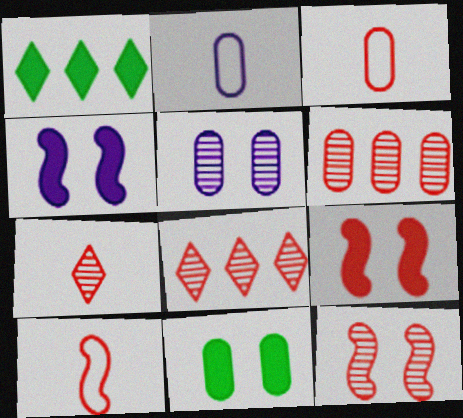[[1, 2, 12], 
[1, 5, 10], 
[2, 6, 11], 
[3, 8, 9], 
[6, 7, 12]]